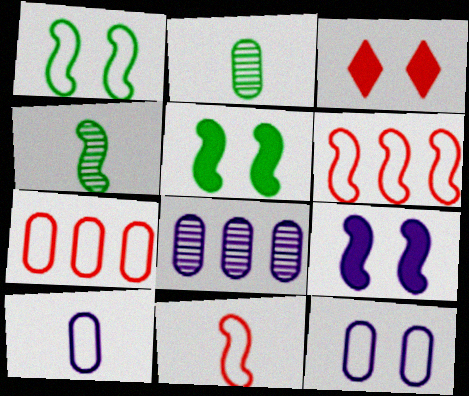[[4, 6, 9]]